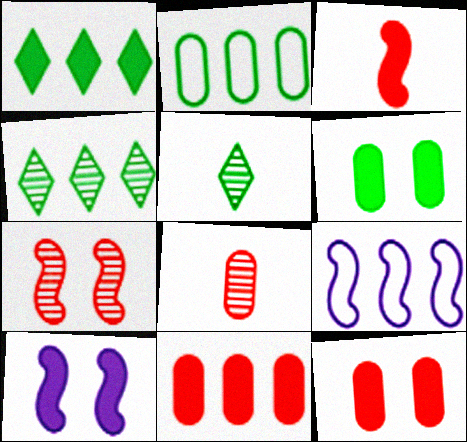[[4, 9, 11], 
[5, 9, 12]]